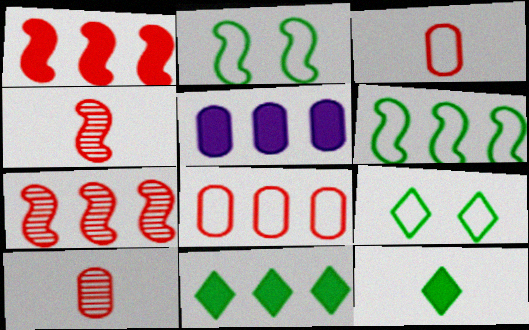[[1, 5, 11], 
[4, 5, 9]]